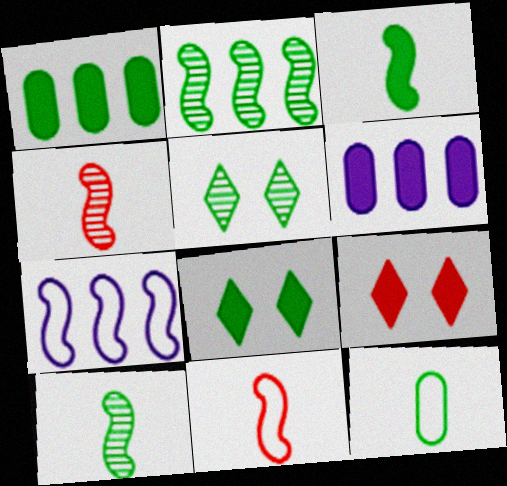[[1, 3, 8], 
[2, 8, 12], 
[3, 6, 9], 
[5, 6, 11]]